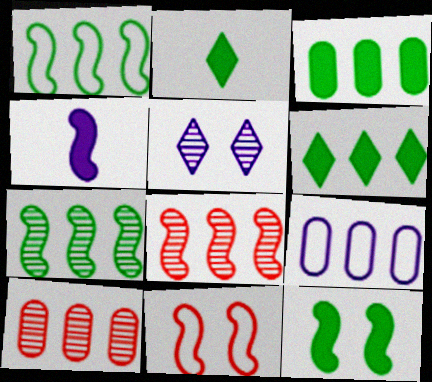[[2, 3, 12], 
[3, 9, 10], 
[4, 5, 9], 
[4, 7, 11], 
[6, 8, 9]]